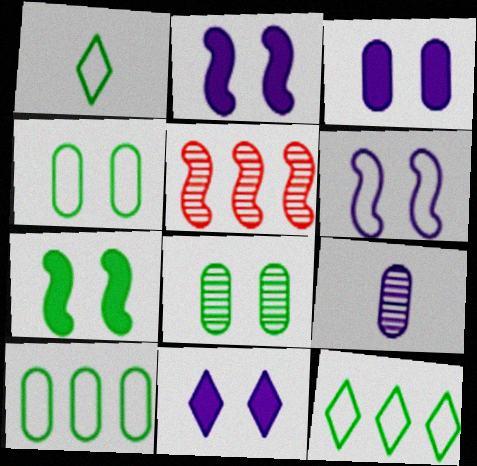[[1, 3, 5], 
[2, 3, 11]]